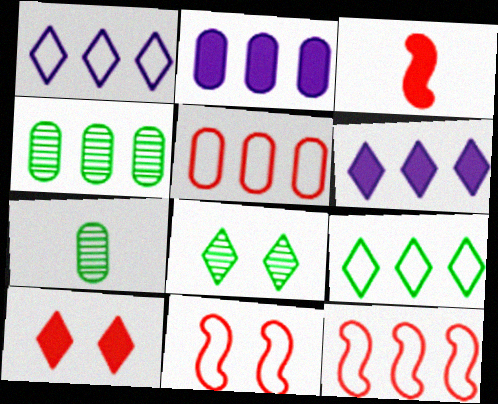[[2, 4, 5], 
[4, 6, 12], 
[6, 7, 11]]